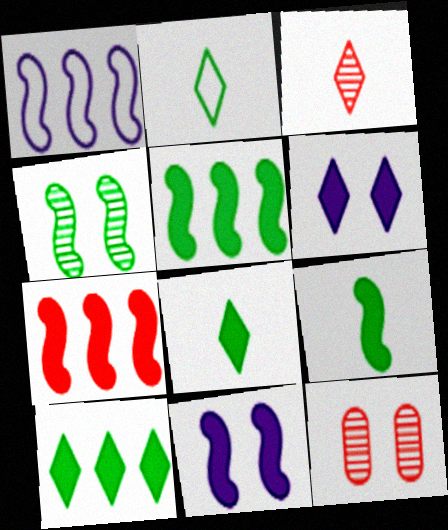[[1, 8, 12], 
[7, 9, 11]]